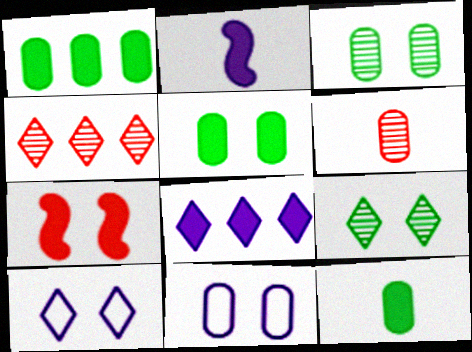[[1, 5, 12], 
[1, 6, 11], 
[3, 7, 10], 
[7, 8, 12], 
[7, 9, 11]]